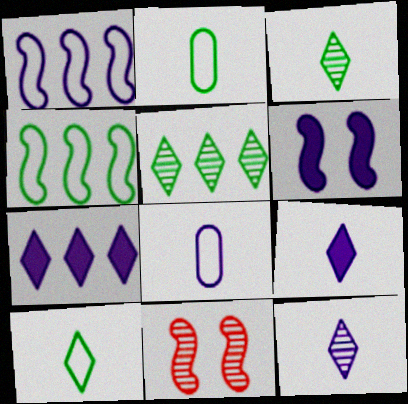[[2, 7, 11]]